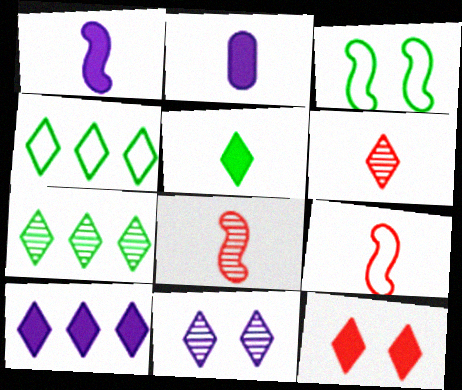[[5, 10, 12], 
[6, 7, 11]]